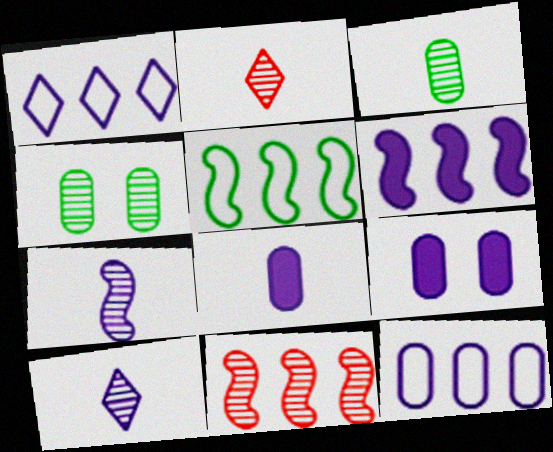[[1, 7, 9], 
[2, 3, 7], 
[2, 5, 9], 
[4, 10, 11], 
[5, 6, 11]]